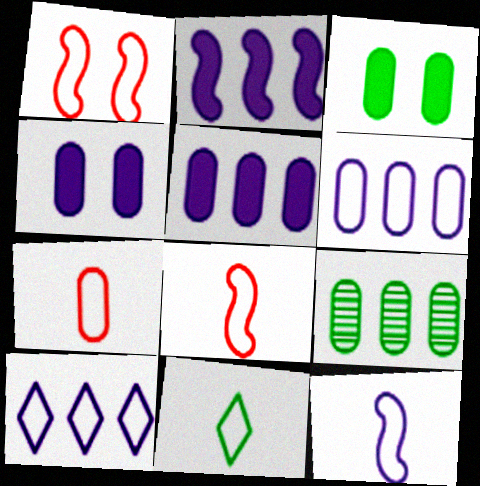[[1, 6, 11], 
[4, 7, 9], 
[7, 11, 12]]